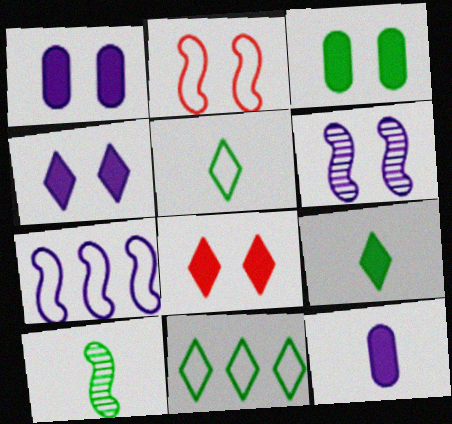[[3, 10, 11]]